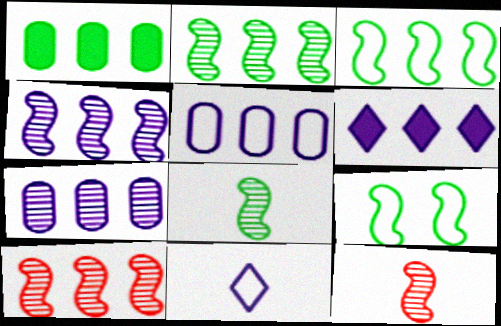[[2, 4, 10], 
[4, 5, 6]]